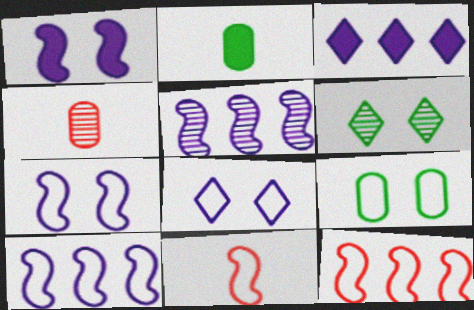[[4, 5, 6]]